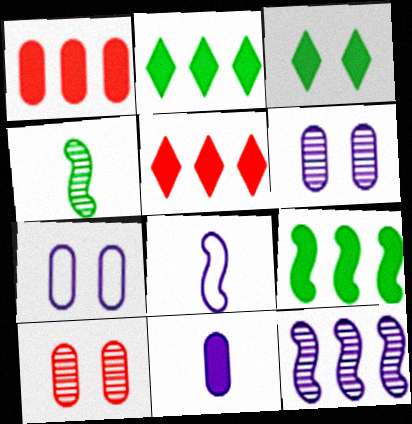[[2, 8, 10], 
[4, 5, 7]]